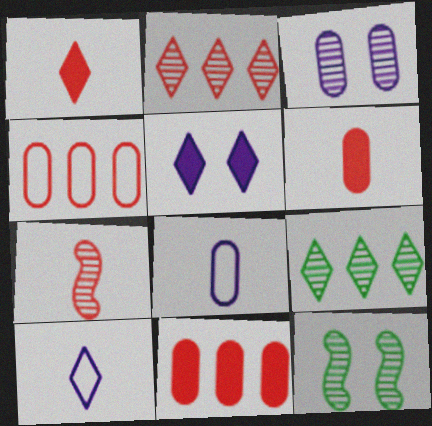[[3, 7, 9], 
[10, 11, 12]]